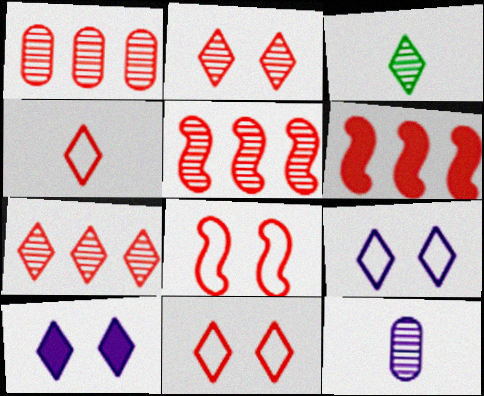[[1, 5, 7]]